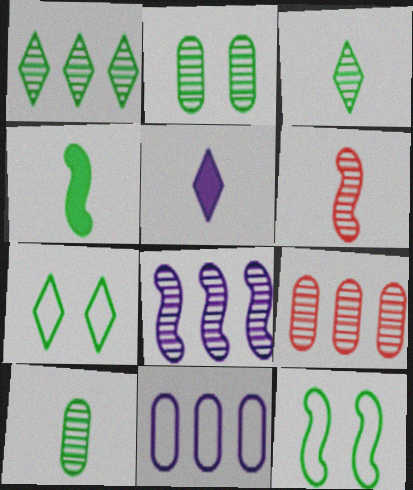[[1, 8, 9], 
[5, 9, 12]]